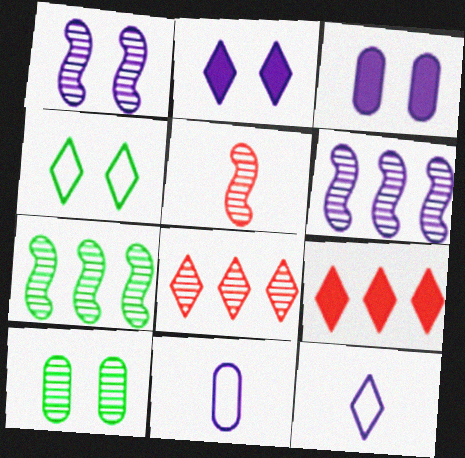[[1, 5, 7], 
[2, 6, 11], 
[3, 6, 12]]